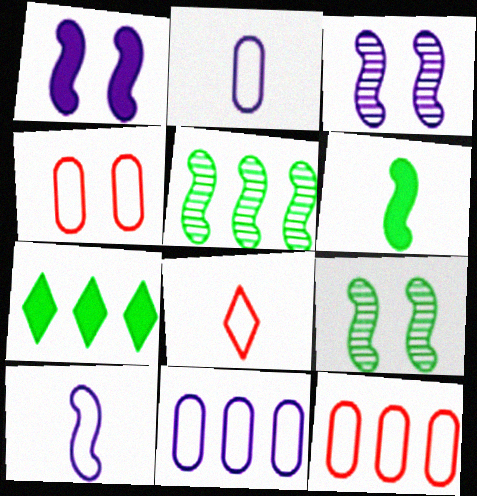[]